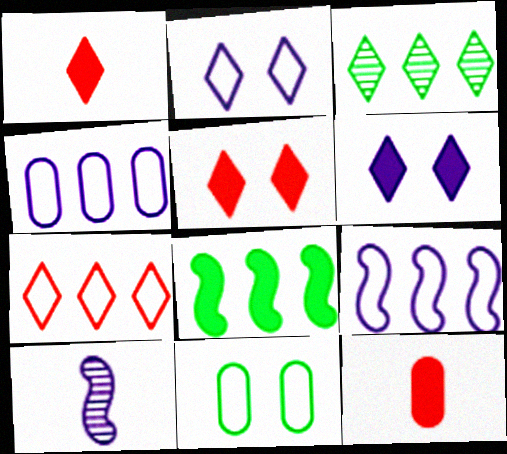[[1, 2, 3], 
[4, 6, 10], 
[6, 8, 12]]